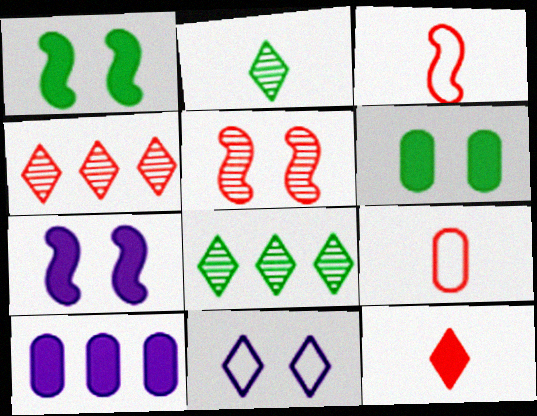[[1, 10, 12], 
[5, 6, 11], 
[7, 8, 9], 
[8, 11, 12]]